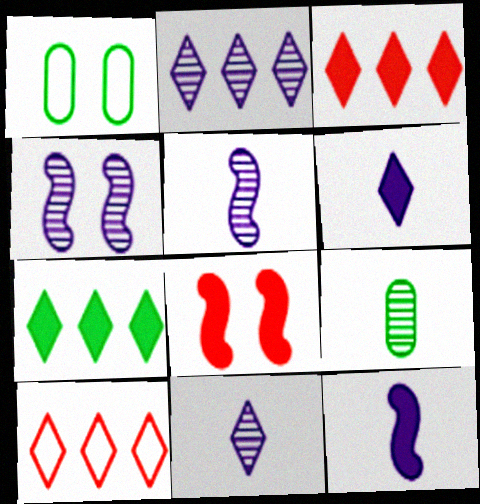[[1, 3, 5], 
[2, 7, 10]]